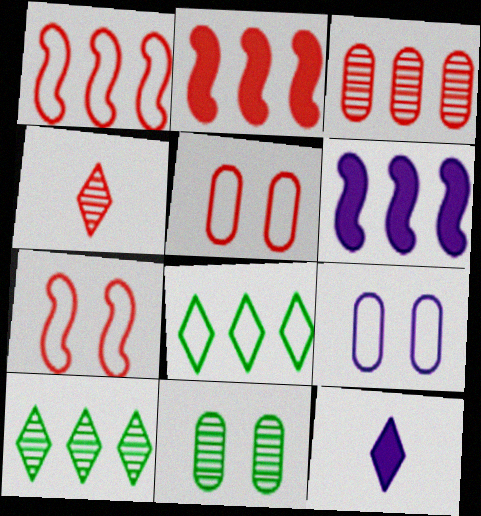[[1, 11, 12], 
[2, 4, 5], 
[3, 6, 8]]